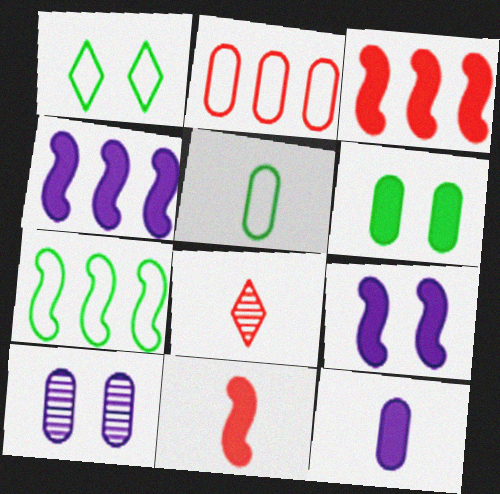[[1, 5, 7]]